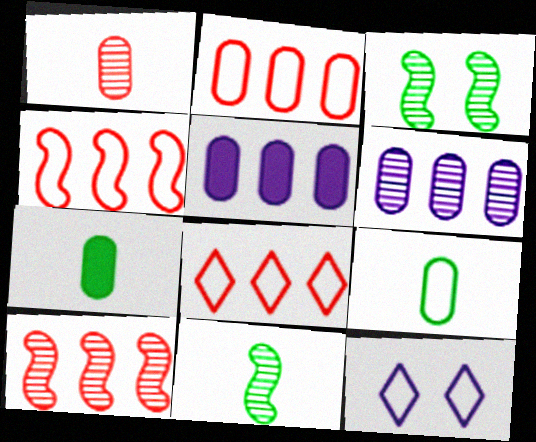[[2, 4, 8], 
[4, 9, 12], 
[7, 10, 12]]